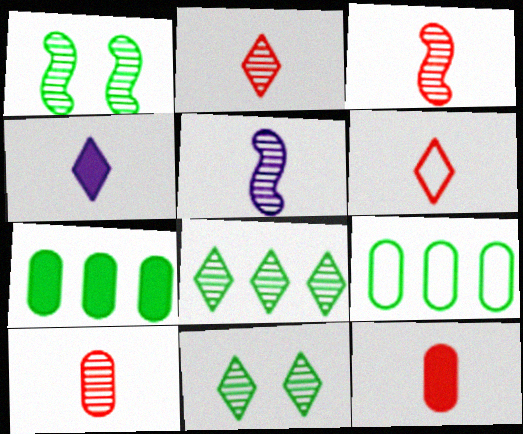[[2, 3, 10], 
[3, 6, 12]]